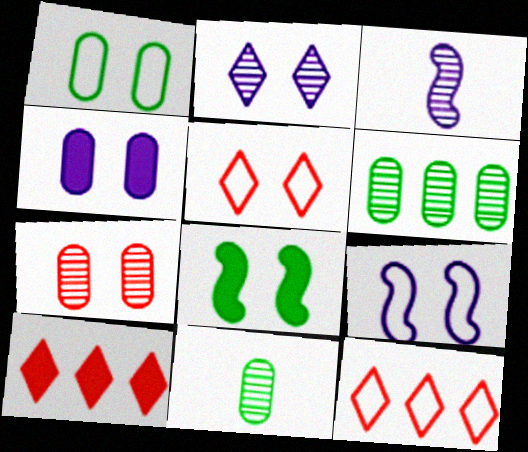[[1, 3, 10], 
[1, 4, 7], 
[1, 5, 9], 
[2, 4, 9], 
[9, 10, 11]]